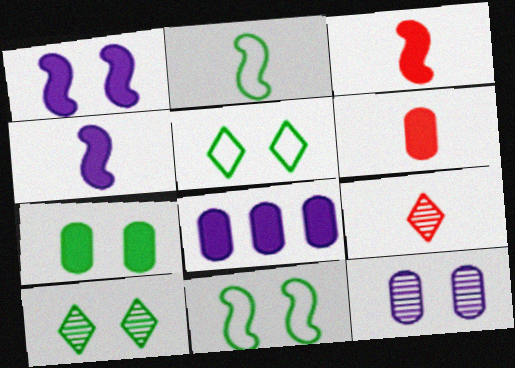[[6, 7, 8], 
[7, 10, 11], 
[8, 9, 11]]